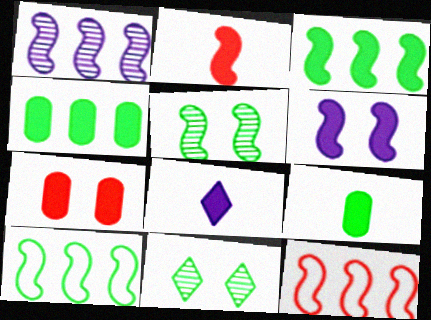[[1, 3, 12], 
[2, 3, 6], 
[2, 8, 9], 
[3, 7, 8], 
[9, 10, 11]]